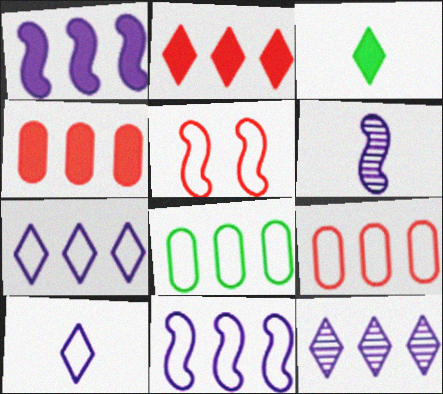[[5, 8, 10]]